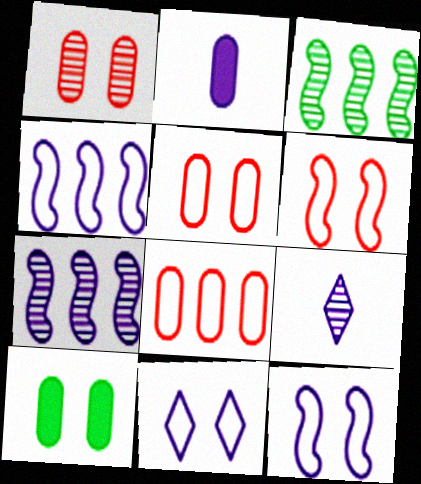[[1, 3, 9], 
[2, 7, 11]]